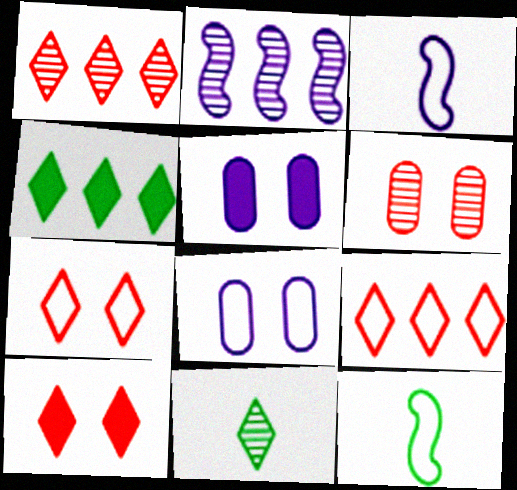[[1, 5, 12], 
[2, 6, 11], 
[3, 4, 6], 
[8, 9, 12]]